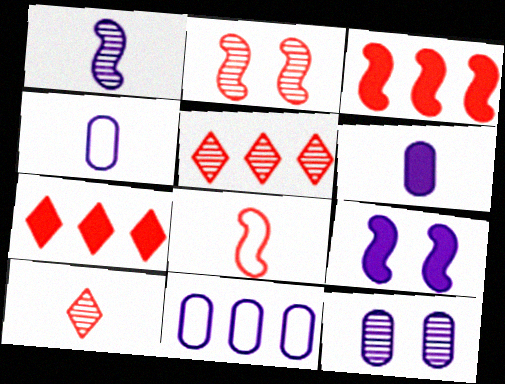[[2, 3, 8], 
[6, 11, 12]]